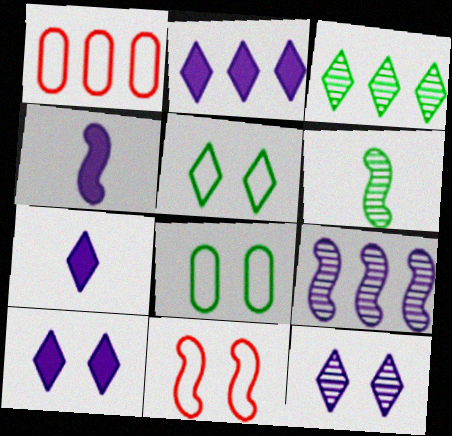[[1, 6, 10], 
[2, 7, 10]]